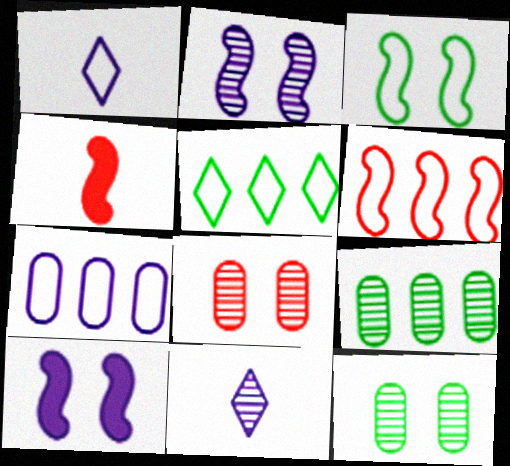[[5, 6, 7], 
[7, 10, 11]]